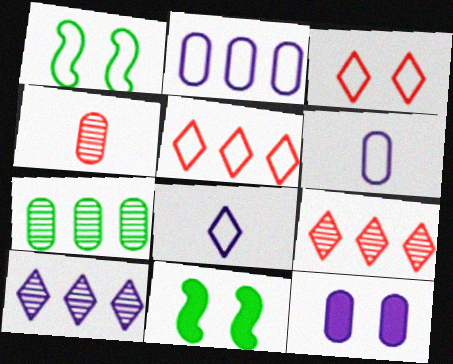[[1, 5, 6], 
[6, 9, 11]]